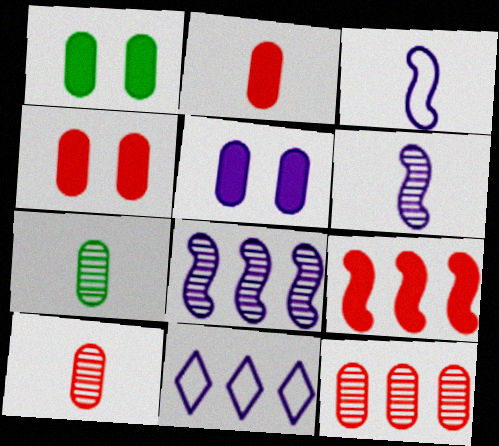[[1, 4, 5], 
[5, 6, 11]]